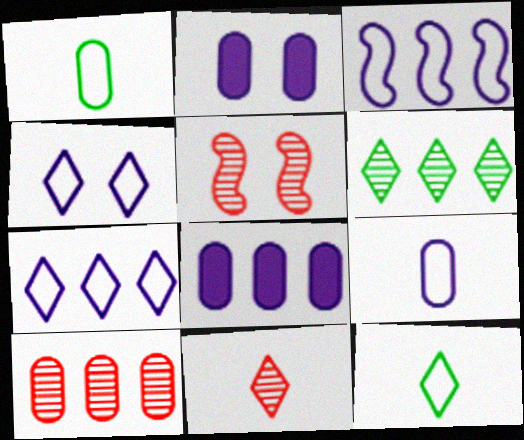[[1, 2, 10], 
[3, 4, 9], 
[5, 8, 12], 
[5, 10, 11]]